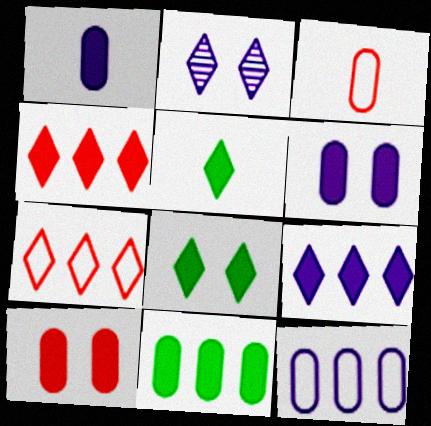[[1, 10, 11], 
[2, 5, 7]]